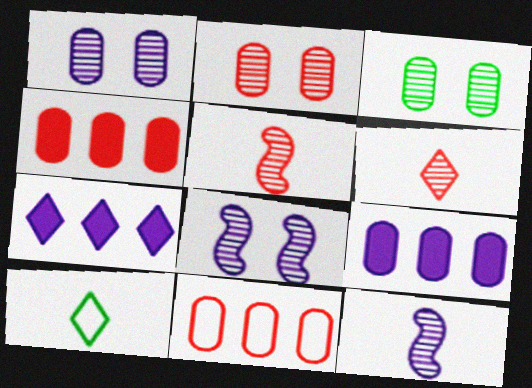[[1, 2, 3], 
[4, 8, 10]]